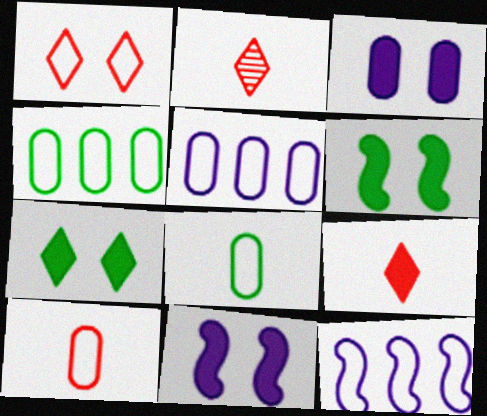[[1, 8, 12], 
[2, 4, 11], 
[2, 5, 6]]